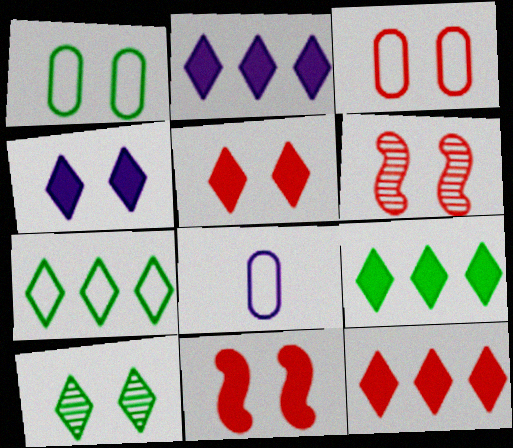[[1, 4, 6], 
[2, 9, 12], 
[3, 5, 6], 
[6, 8, 9]]